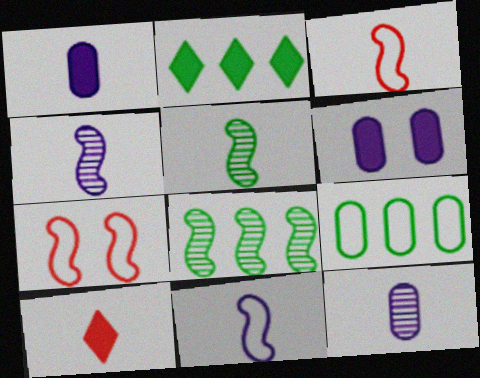[[2, 7, 12], 
[2, 8, 9]]